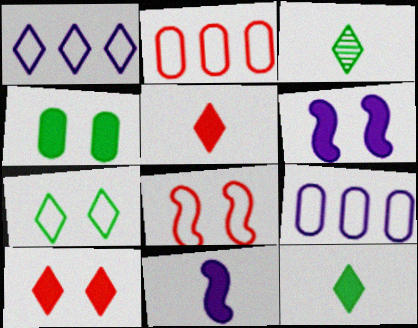[[1, 3, 10], 
[2, 3, 6], 
[4, 6, 10]]